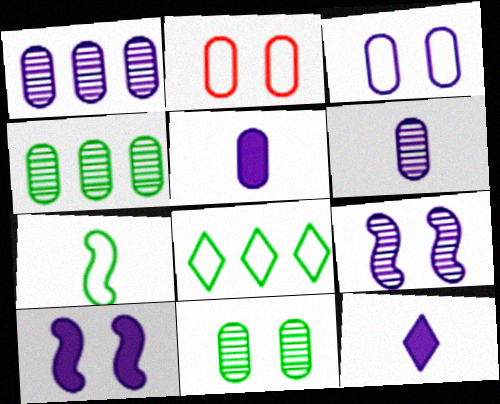[[1, 3, 5], 
[2, 4, 5]]